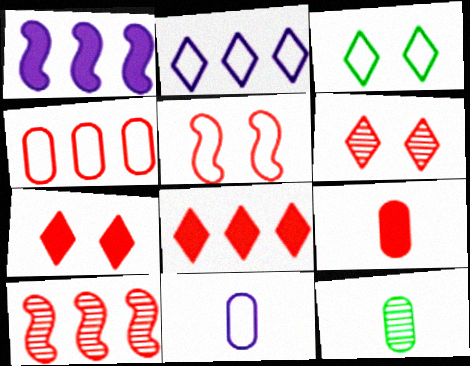[[4, 8, 10], 
[9, 11, 12]]